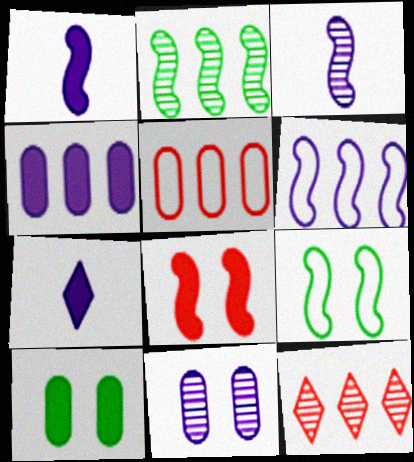[[6, 7, 11]]